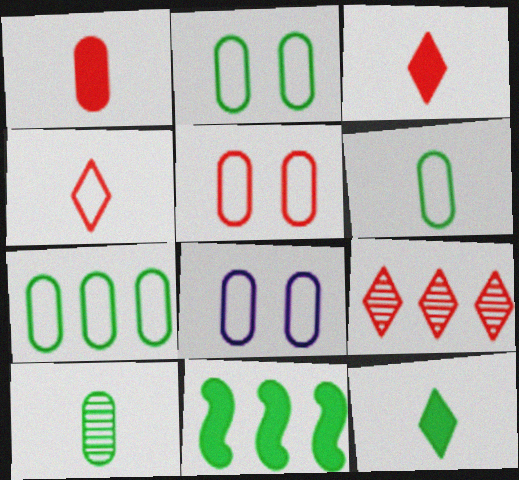[[2, 5, 8], 
[2, 6, 7]]